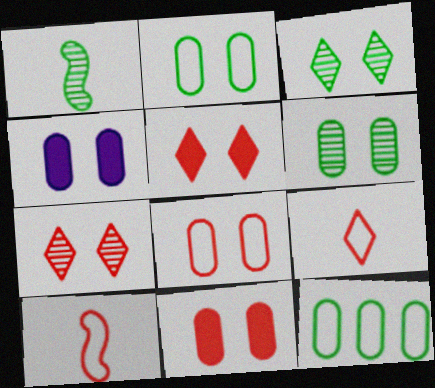[[4, 6, 8]]